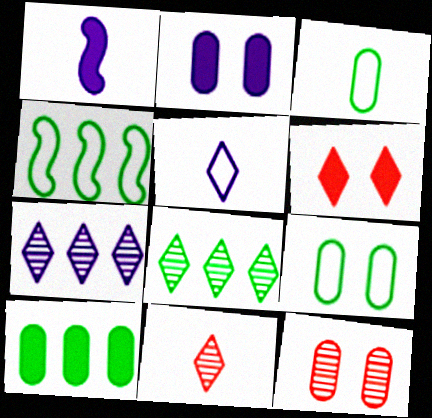[[1, 3, 11], 
[1, 6, 10], 
[2, 4, 11], 
[2, 9, 12], 
[4, 8, 10], 
[5, 6, 8]]